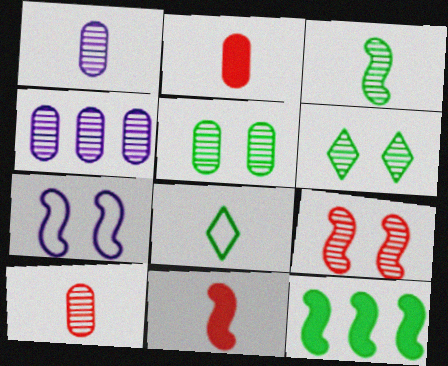[[1, 8, 11], 
[4, 5, 10], 
[5, 8, 12]]